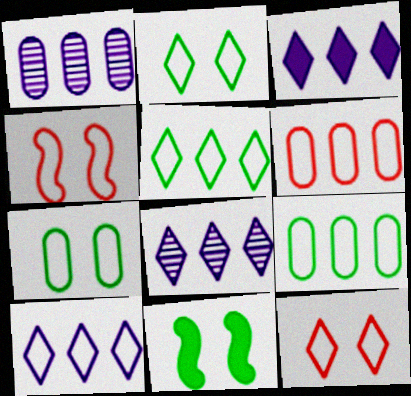[[3, 8, 10]]